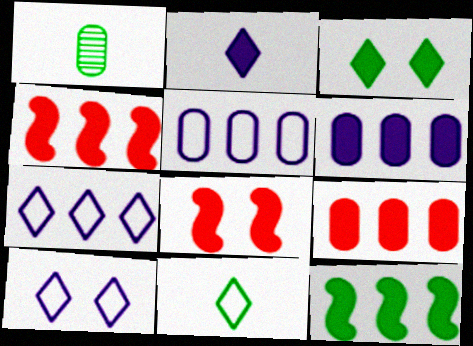[[1, 4, 10], 
[1, 7, 8]]